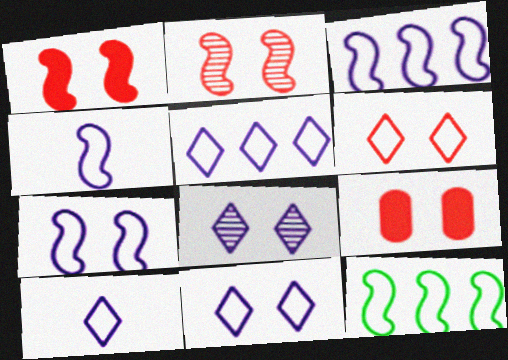[[2, 6, 9], 
[3, 4, 7], 
[5, 10, 11]]